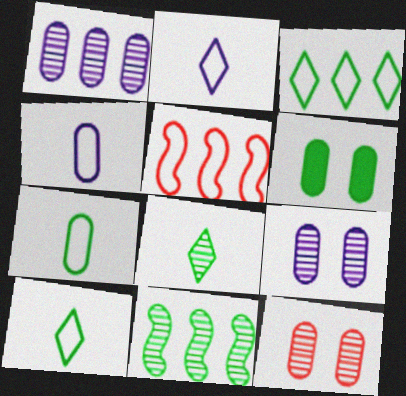[[6, 10, 11]]